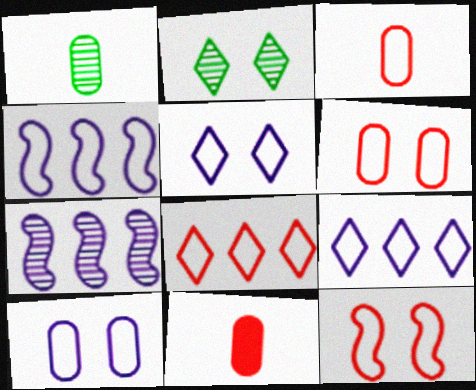[[2, 4, 11], 
[3, 8, 12]]